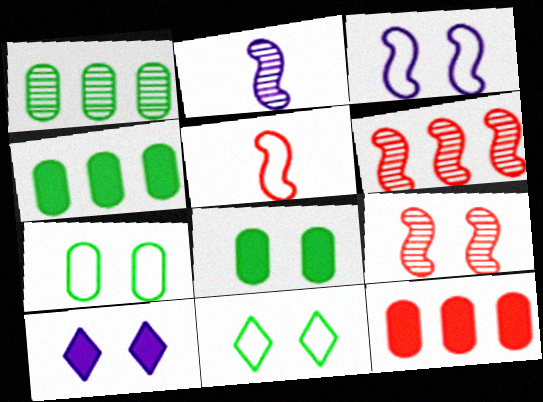[[1, 5, 10], 
[2, 11, 12], 
[7, 9, 10]]